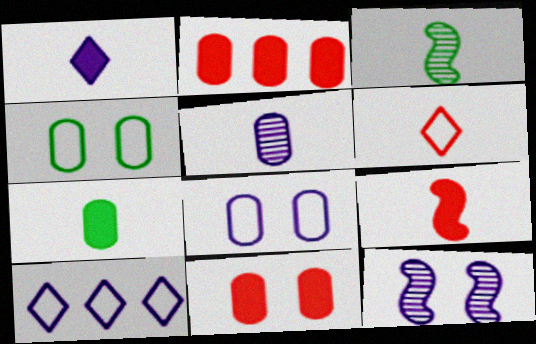[[1, 7, 9], 
[2, 4, 5], 
[3, 10, 11]]